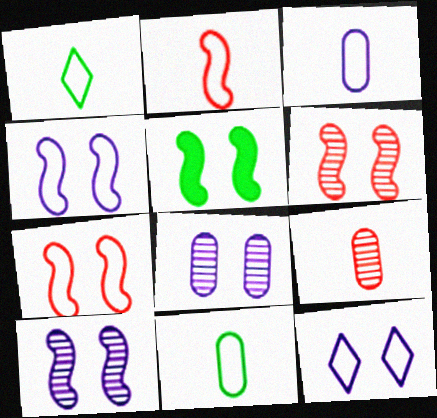[[1, 2, 3], 
[4, 5, 6], 
[5, 7, 10]]